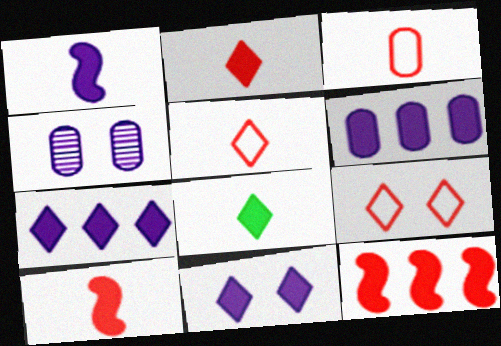[[1, 6, 11]]